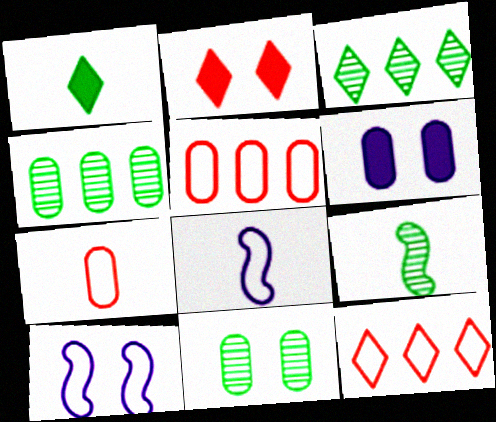[[2, 4, 8], 
[2, 10, 11], 
[3, 9, 11], 
[4, 6, 7], 
[6, 9, 12]]